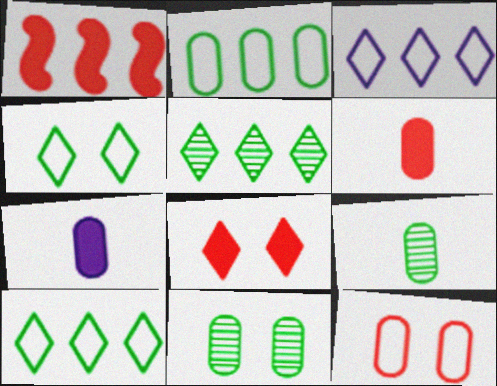[[1, 6, 8]]